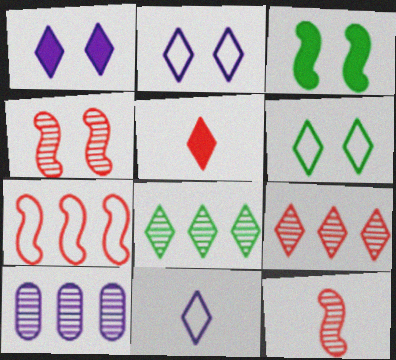[[2, 5, 8]]